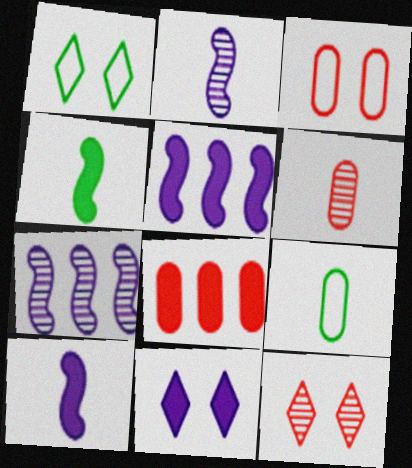[[1, 2, 8], 
[1, 5, 6], 
[1, 11, 12], 
[3, 6, 8], 
[4, 8, 11], 
[5, 9, 12]]